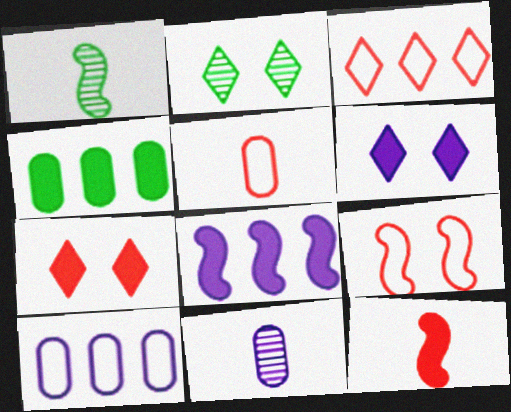[[1, 7, 10], 
[1, 8, 9], 
[2, 5, 8], 
[2, 10, 12], 
[3, 5, 9], 
[4, 6, 12]]